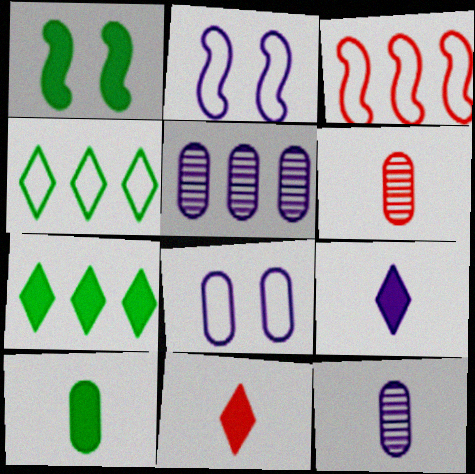[[1, 7, 10], 
[2, 5, 9], 
[2, 6, 7], 
[3, 5, 7]]